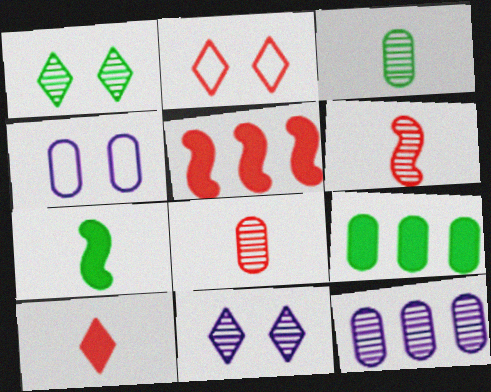[[1, 6, 12], 
[2, 5, 8], 
[2, 7, 12], 
[4, 8, 9]]